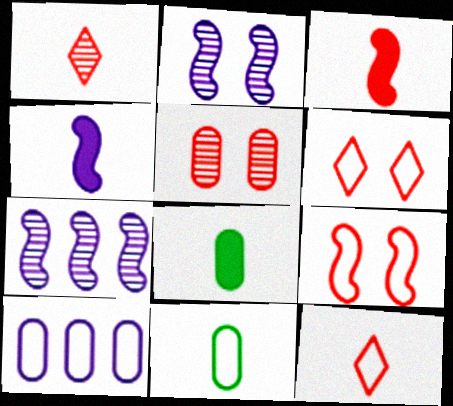[[1, 4, 11], 
[5, 8, 10], 
[6, 7, 8]]